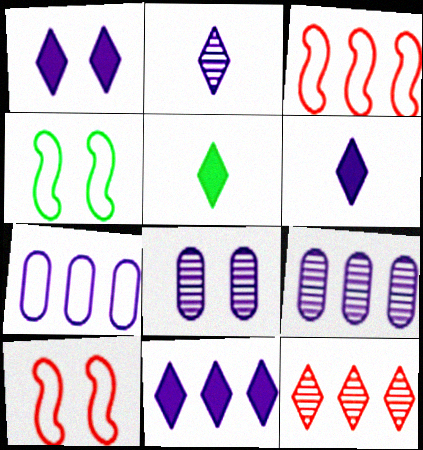[[1, 6, 11], 
[3, 5, 8], 
[5, 9, 10]]